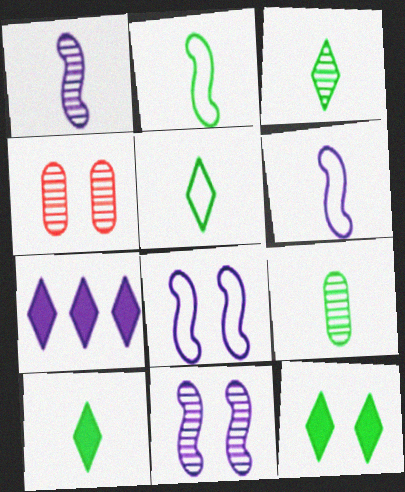[[2, 4, 7], 
[2, 9, 10], 
[3, 5, 10], 
[4, 8, 12]]